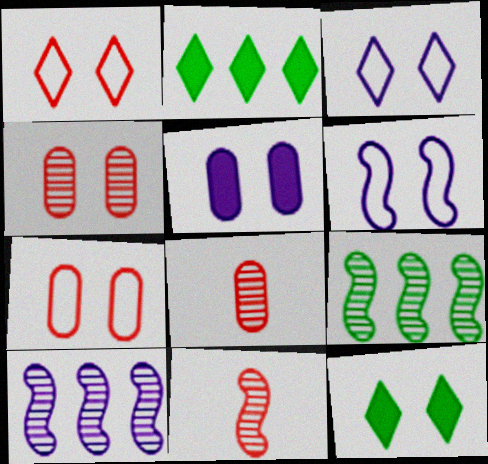[[2, 6, 8], 
[4, 6, 12]]